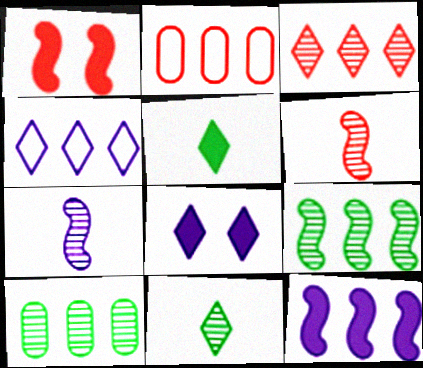[]